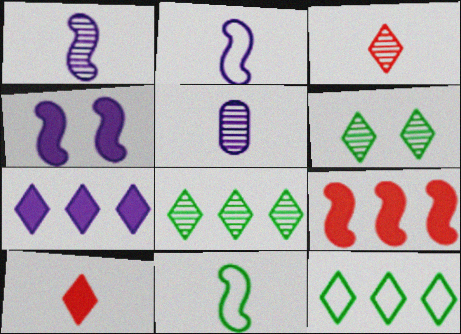[[5, 10, 11]]